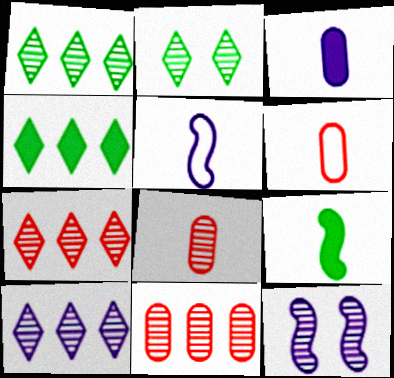[[1, 7, 10], 
[1, 8, 12], 
[4, 6, 12]]